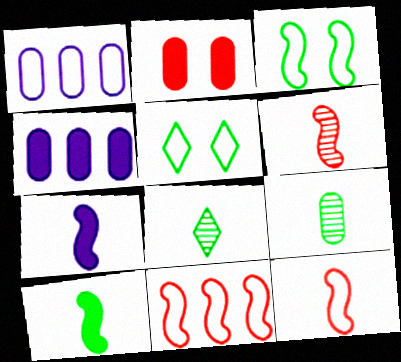[[1, 2, 9], 
[1, 5, 12], 
[4, 5, 6]]